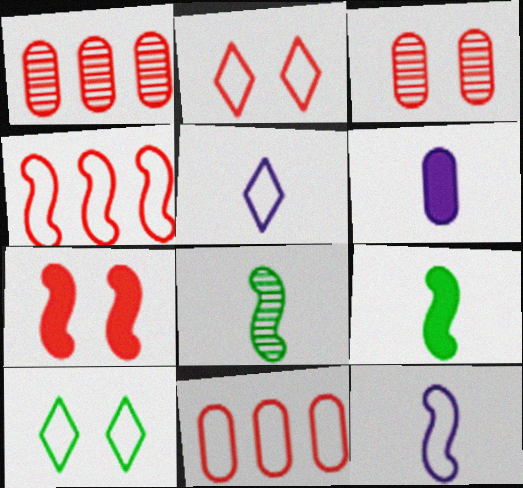[[2, 3, 7], 
[10, 11, 12]]